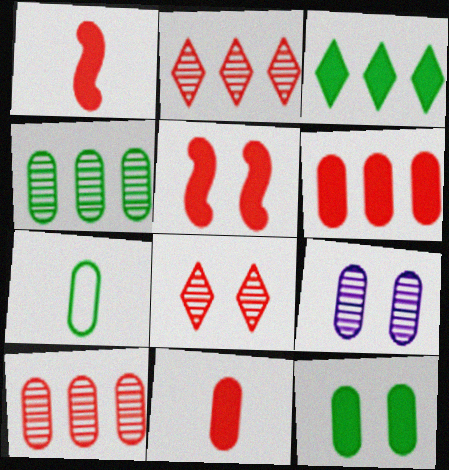[[4, 7, 12], 
[6, 7, 9]]